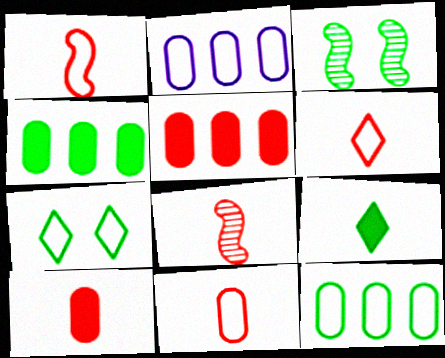[[1, 2, 7], 
[1, 6, 11], 
[3, 9, 12], 
[6, 8, 10]]